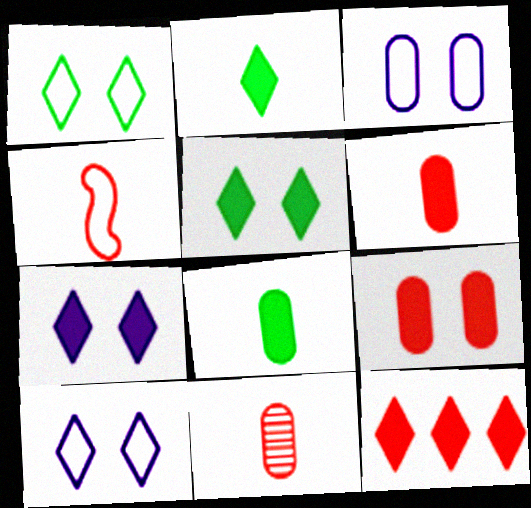[[2, 7, 12]]